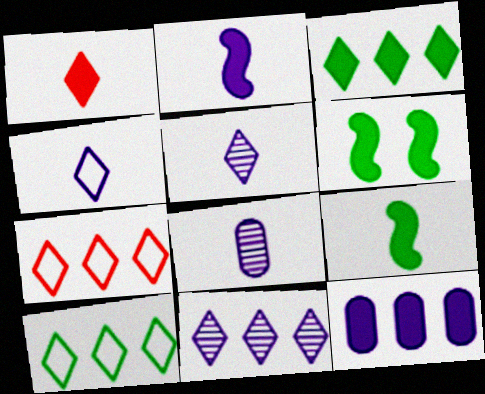[[1, 6, 12], 
[2, 4, 8], 
[3, 7, 11], 
[6, 7, 8]]